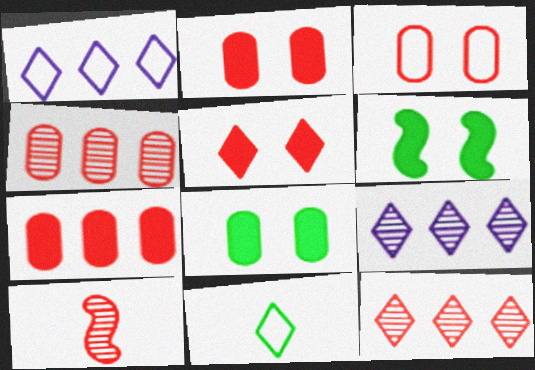[[1, 8, 10], 
[5, 9, 11]]